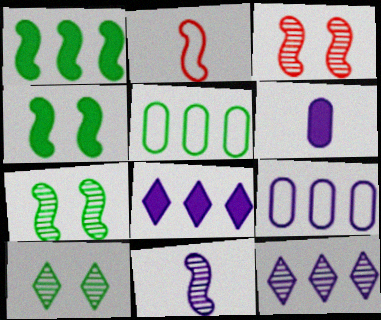[]